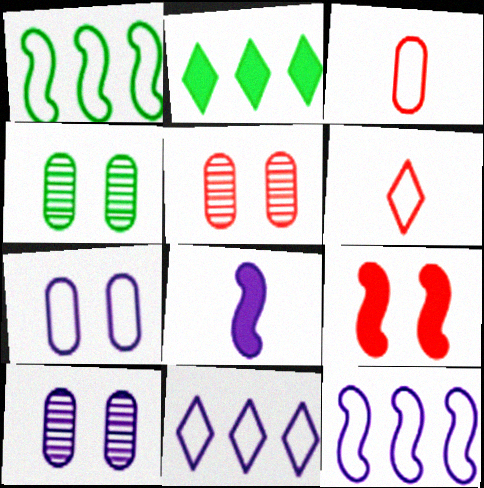[[1, 6, 7], 
[4, 5, 10], 
[8, 10, 11]]